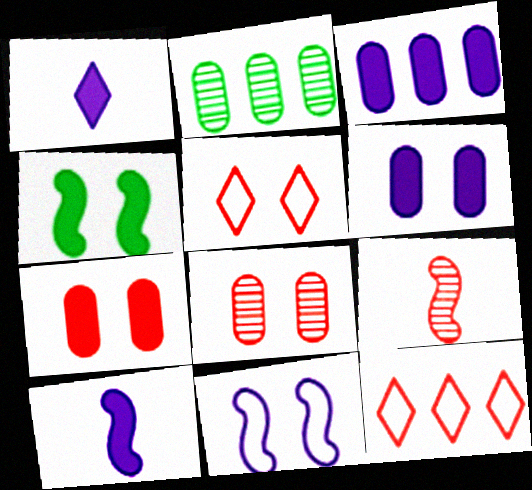[[2, 5, 10], 
[7, 9, 12]]